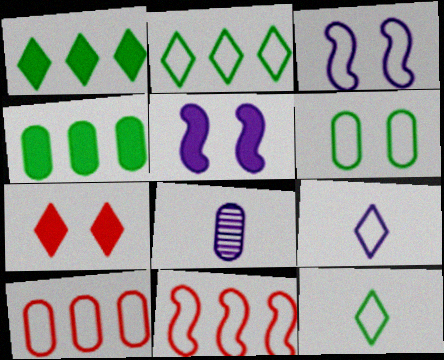[[3, 10, 12], 
[6, 9, 11]]